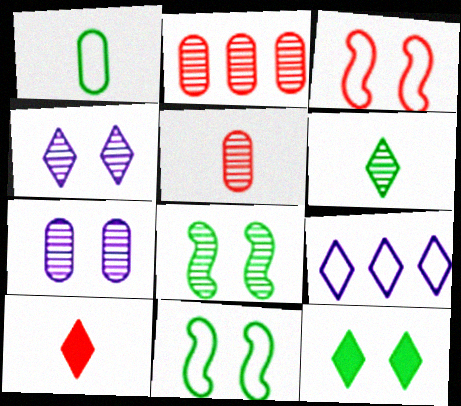[[1, 3, 9], 
[2, 3, 10], 
[3, 7, 12]]